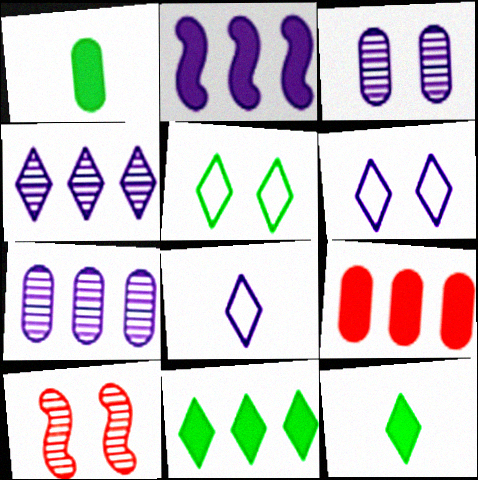[[2, 3, 8], 
[2, 9, 11]]